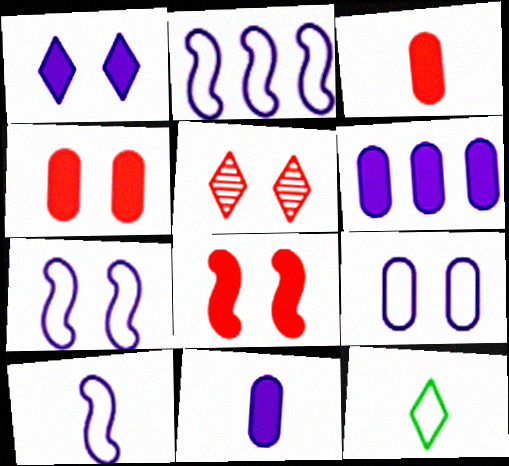[[2, 7, 10]]